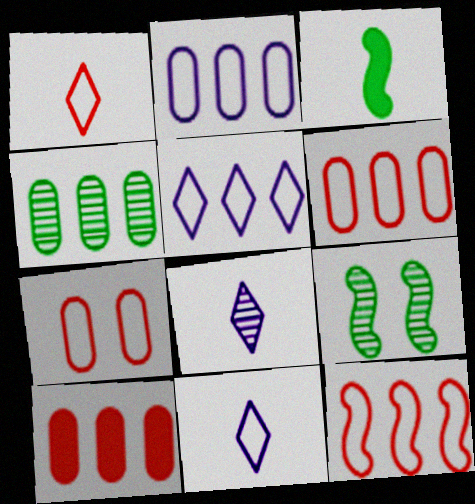[[1, 7, 12], 
[2, 4, 10], 
[9, 10, 11]]